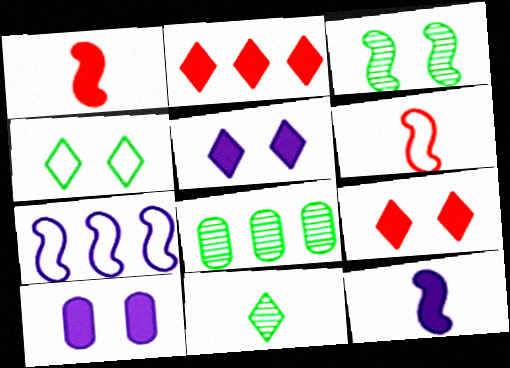[[1, 3, 7], 
[2, 7, 8], 
[3, 8, 11], 
[5, 6, 8]]